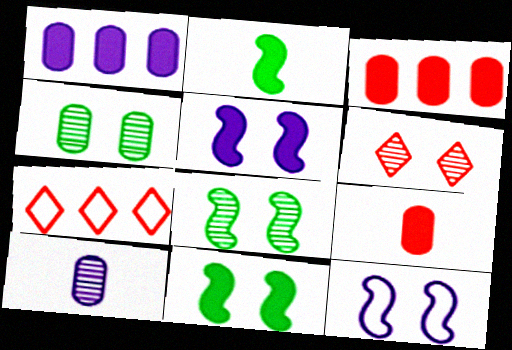[[7, 10, 11]]